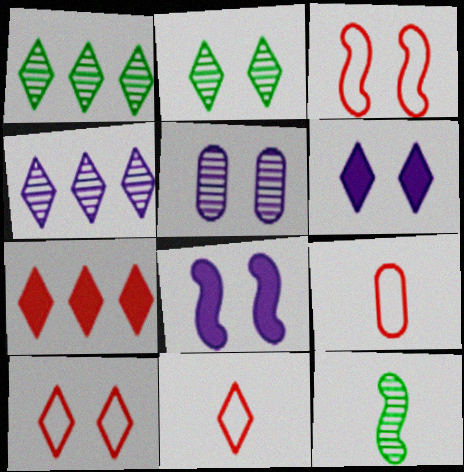[[1, 6, 11], 
[1, 8, 9], 
[2, 6, 10]]